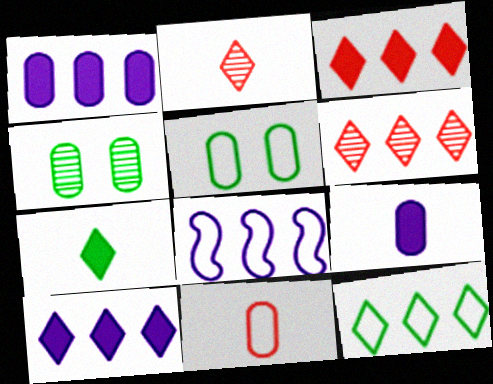[[1, 4, 11], 
[6, 10, 12]]